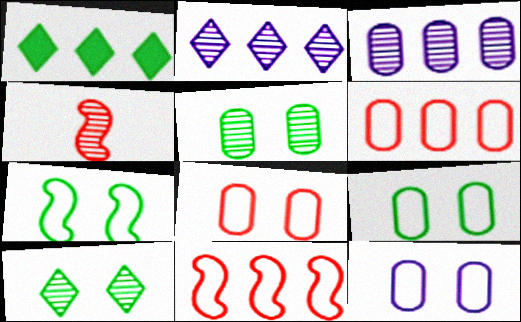[[1, 3, 11], 
[1, 4, 12], 
[2, 4, 5], 
[3, 4, 10], 
[8, 9, 12]]